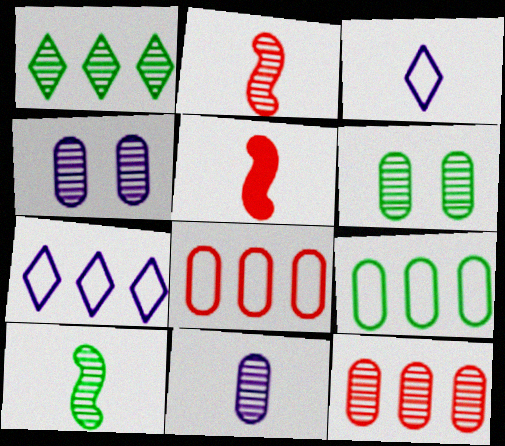[[1, 2, 4], 
[1, 6, 10], 
[5, 6, 7], 
[6, 11, 12]]